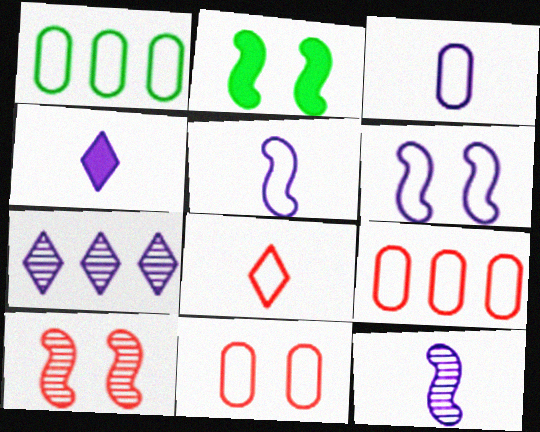[[1, 3, 11], 
[1, 4, 10], 
[1, 6, 8], 
[2, 6, 10], 
[3, 4, 12]]